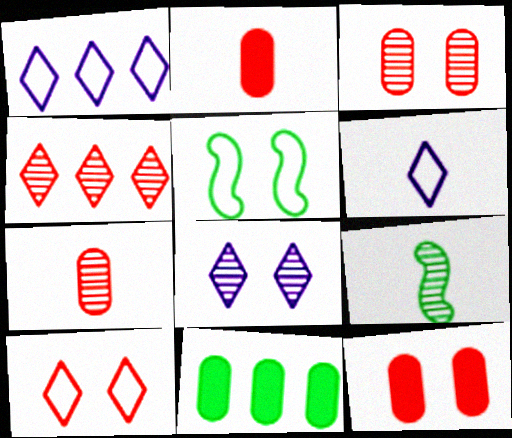[[1, 9, 12], 
[2, 6, 9], 
[5, 8, 12]]